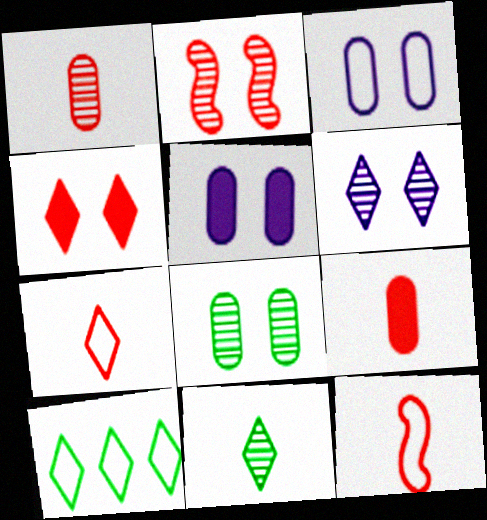[[2, 6, 8], 
[3, 10, 12]]